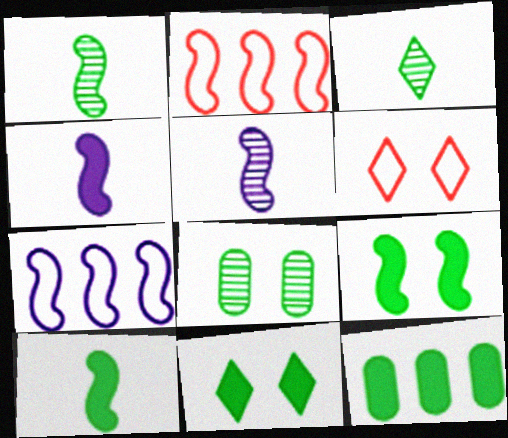[[2, 5, 9], 
[5, 6, 12], 
[10, 11, 12]]